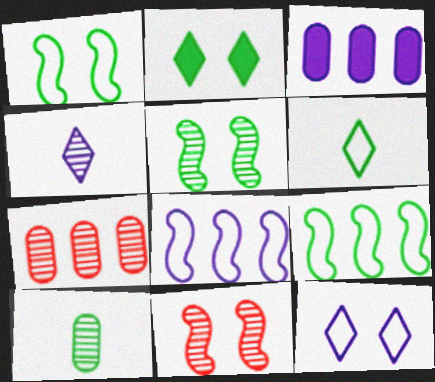[[2, 9, 10], 
[3, 6, 11], 
[4, 5, 7]]